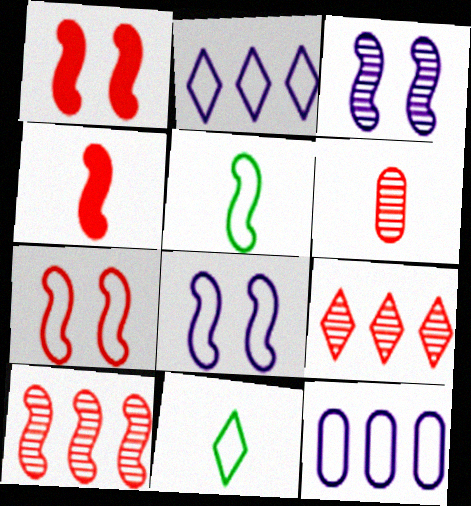[[4, 7, 10], 
[7, 11, 12]]